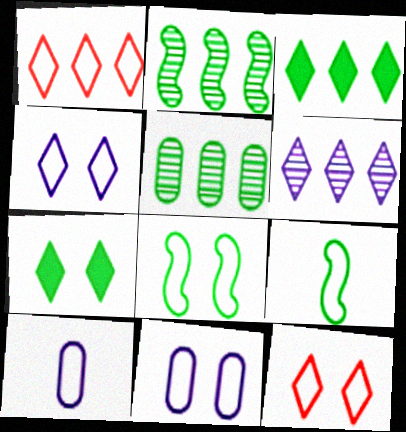[[1, 3, 6], 
[1, 8, 10], 
[1, 9, 11], 
[5, 7, 9], 
[8, 11, 12]]